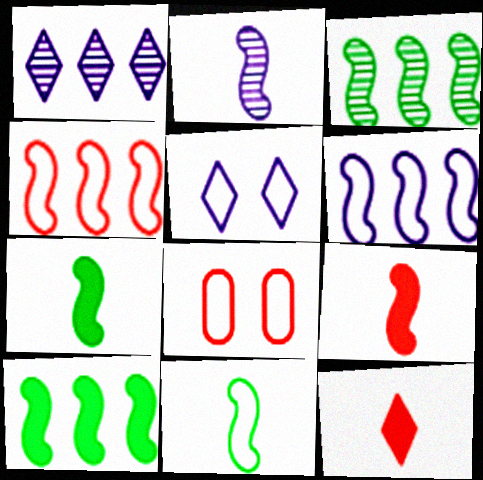[[1, 7, 8], 
[2, 9, 11]]